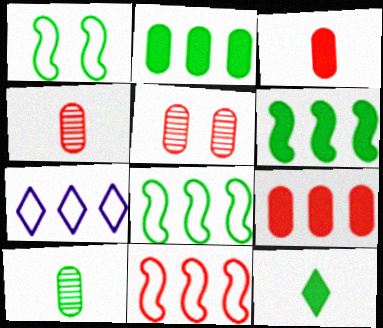[]